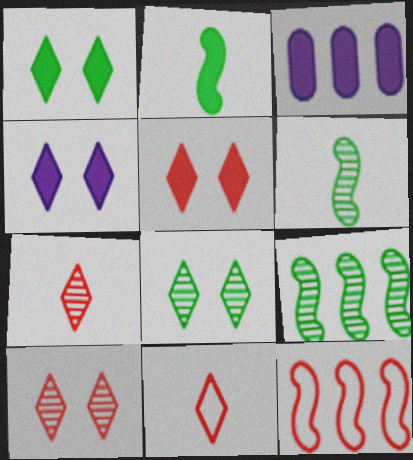[[1, 4, 5], 
[2, 3, 5]]